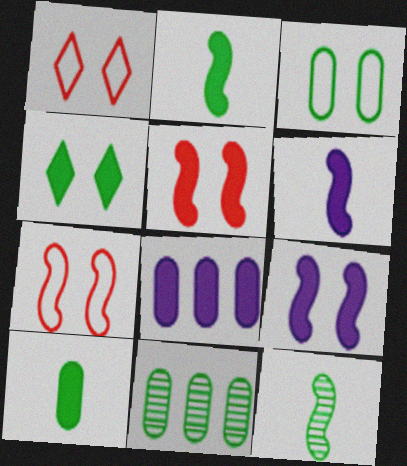[[1, 6, 11], 
[1, 8, 12], 
[3, 10, 11]]